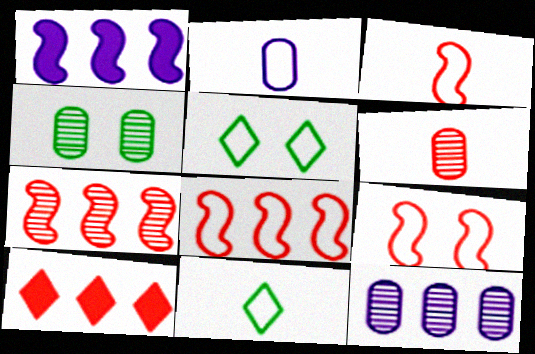[[1, 5, 6], 
[2, 3, 11], 
[2, 5, 8], 
[3, 8, 9], 
[4, 6, 12], 
[6, 9, 10]]